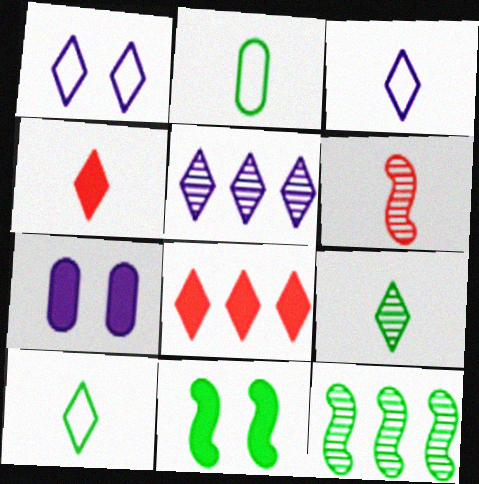[[1, 8, 9], 
[3, 4, 9]]